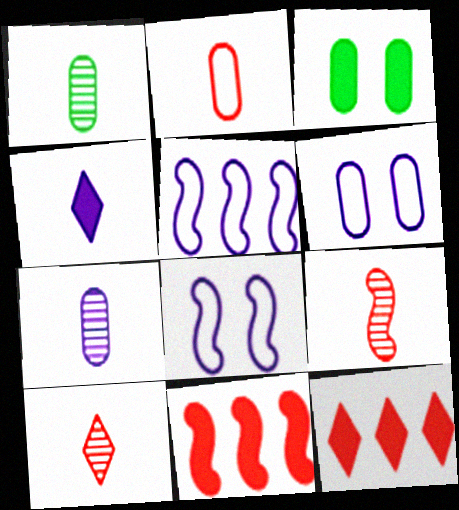[[1, 8, 12], 
[3, 4, 11], 
[3, 5, 10]]